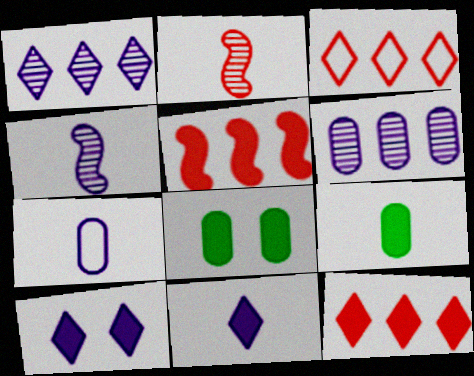[[3, 4, 8], 
[4, 7, 11], 
[5, 8, 11], 
[5, 9, 10]]